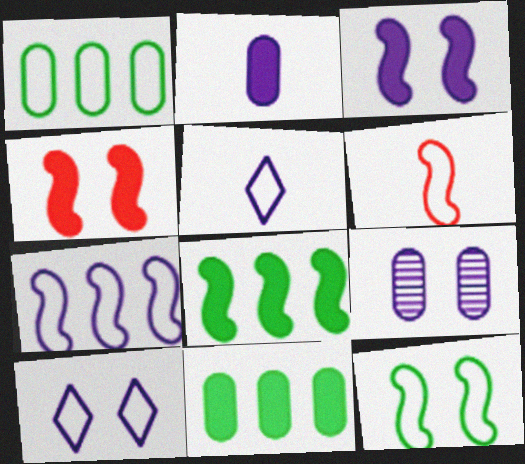[[1, 6, 10], 
[3, 9, 10], 
[6, 7, 12]]